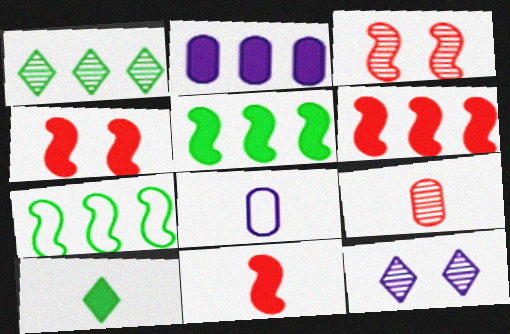[[1, 4, 8], 
[2, 4, 10], 
[4, 6, 11]]